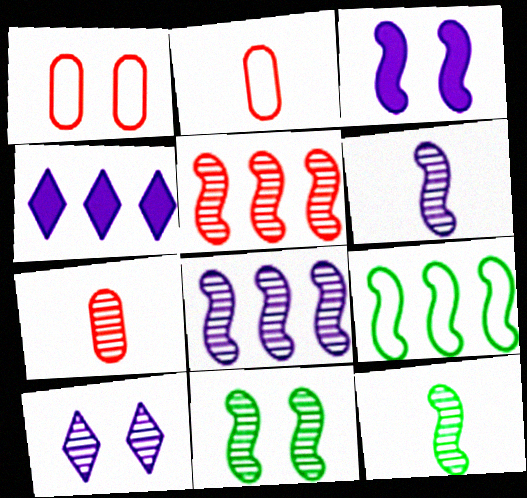[[1, 4, 12], 
[2, 4, 11], 
[5, 6, 11]]